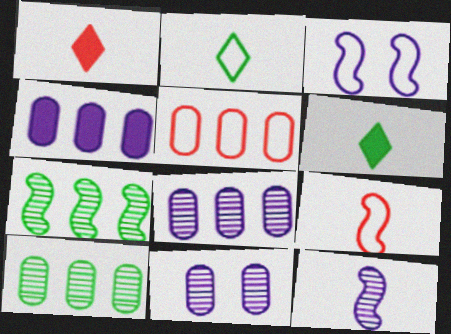[[1, 3, 10], 
[2, 3, 5], 
[4, 5, 10]]